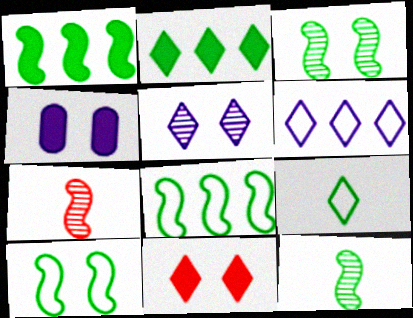[[1, 10, 12]]